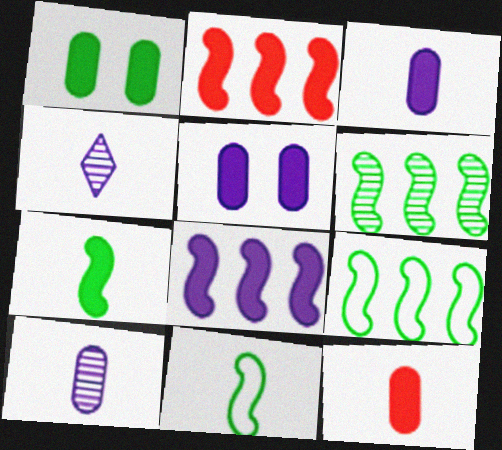[[4, 11, 12]]